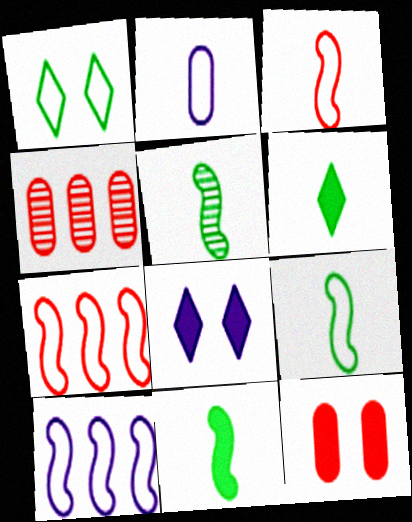[[1, 2, 7], 
[4, 8, 9], 
[5, 9, 11]]